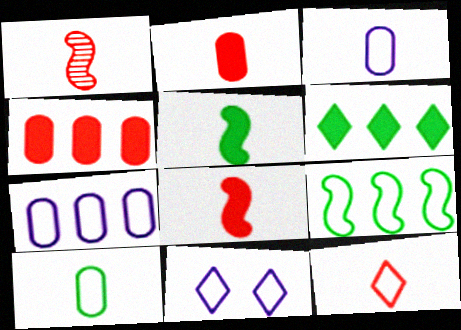[[1, 2, 12]]